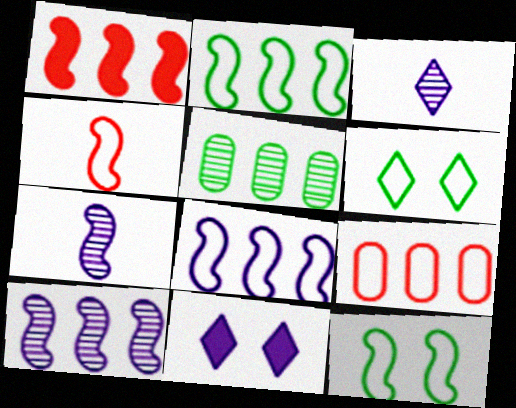[[1, 2, 10], 
[1, 7, 12], 
[4, 5, 11], 
[4, 8, 12]]